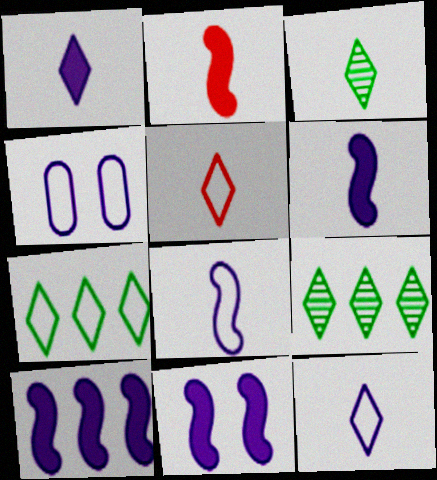[[1, 3, 5], 
[2, 4, 9], 
[6, 10, 11]]